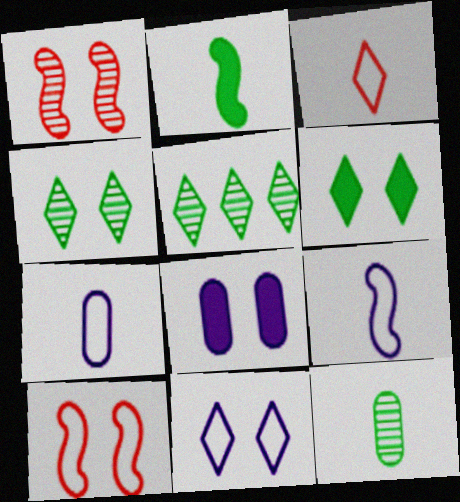[[4, 8, 10]]